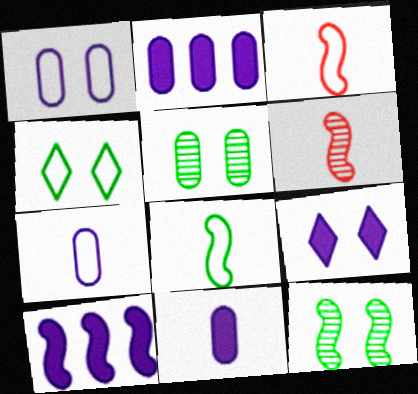[[2, 4, 6], 
[3, 10, 12], 
[9, 10, 11]]